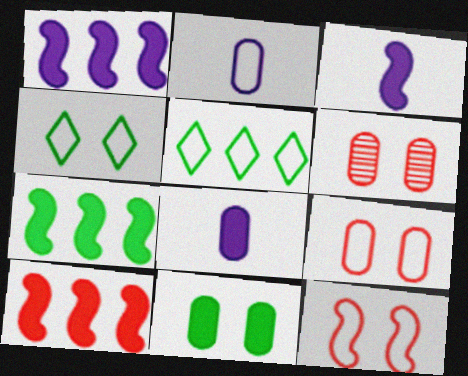[[1, 7, 10], 
[2, 5, 12], 
[3, 5, 6]]